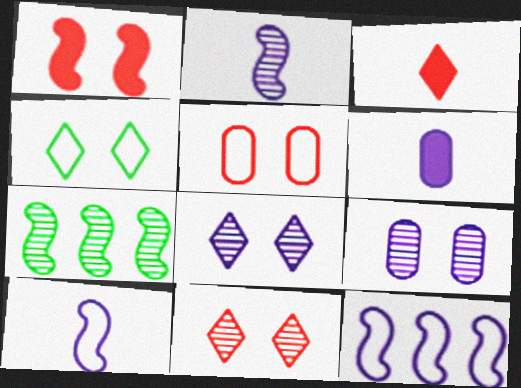[[1, 4, 9], 
[1, 5, 11], 
[1, 7, 10], 
[6, 8, 12]]